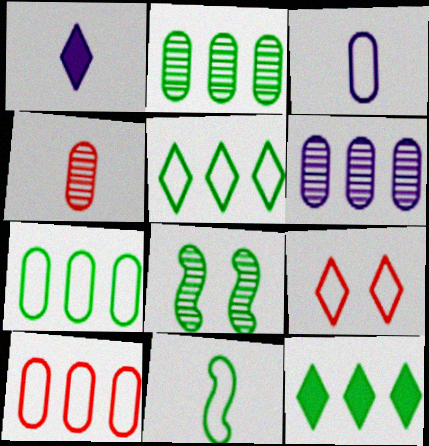[[1, 4, 11], 
[1, 8, 10]]